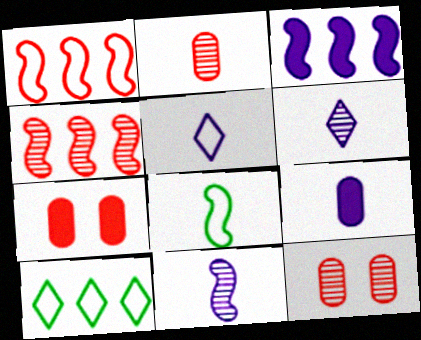[[5, 9, 11], 
[7, 10, 11]]